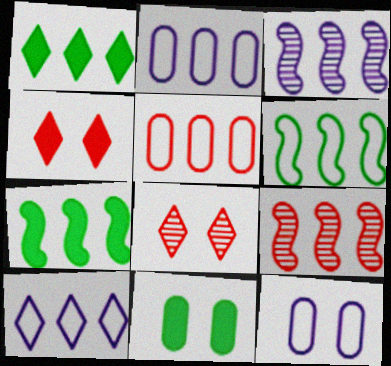[[1, 2, 9], 
[1, 3, 5], 
[5, 6, 10]]